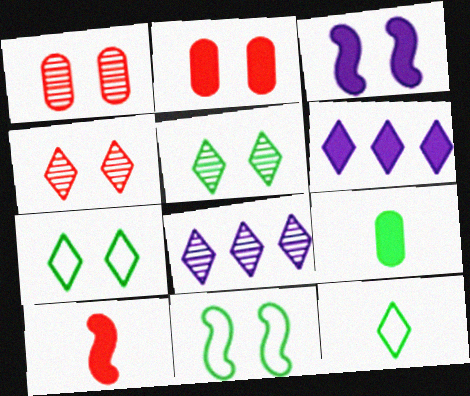[[1, 3, 7], 
[4, 6, 12]]